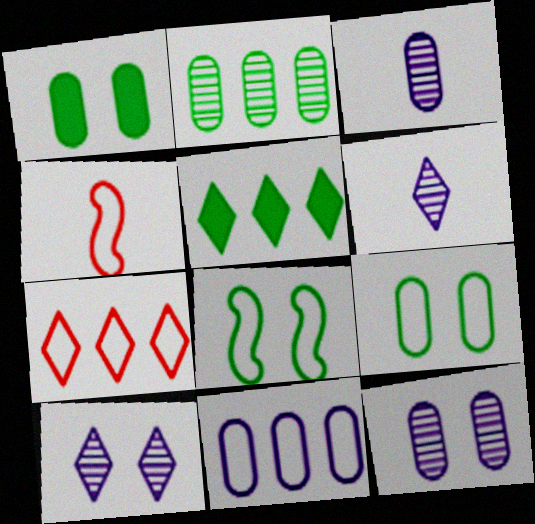[[4, 5, 12]]